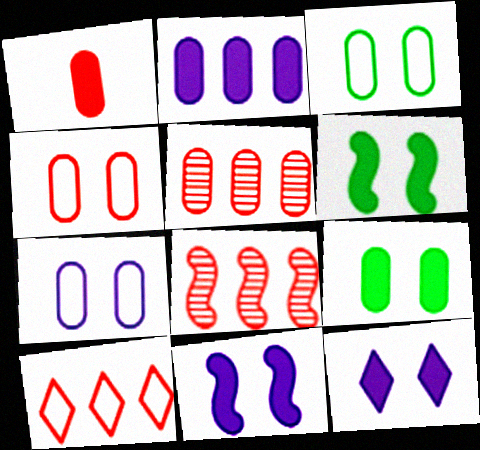[[1, 2, 9], 
[1, 4, 5], 
[3, 4, 7]]